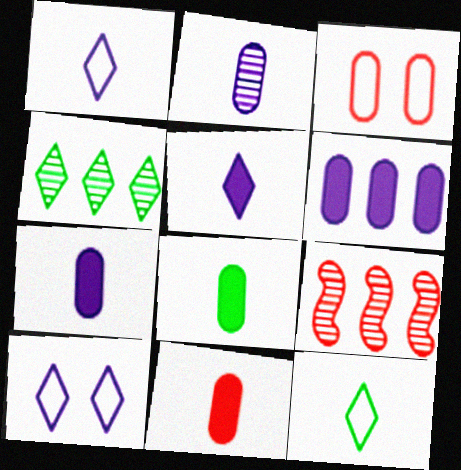[[7, 8, 11], 
[8, 9, 10]]